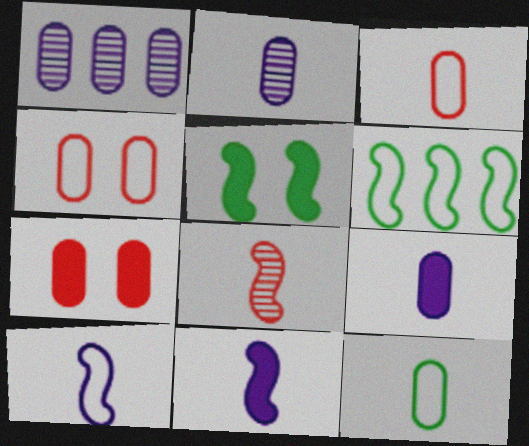[[1, 7, 12]]